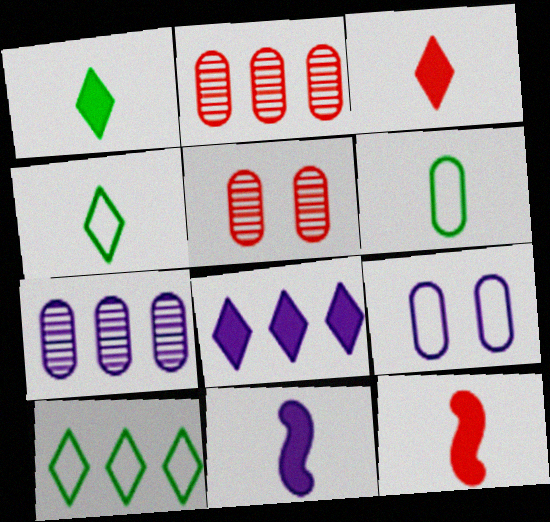[[5, 10, 11]]